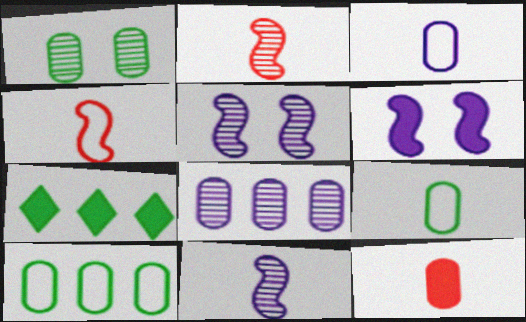[[6, 7, 12]]